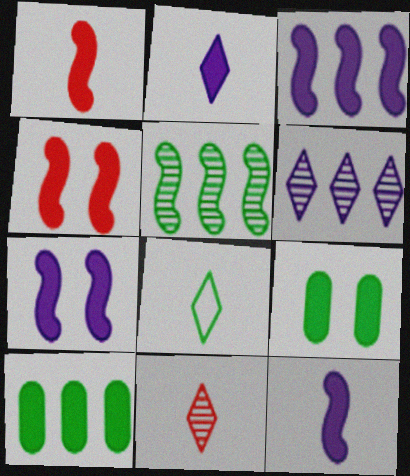[[2, 4, 10], 
[2, 8, 11], 
[3, 7, 12], 
[5, 8, 9]]